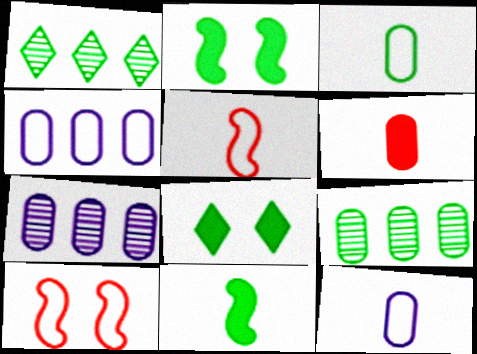[[1, 2, 3], 
[5, 7, 8]]